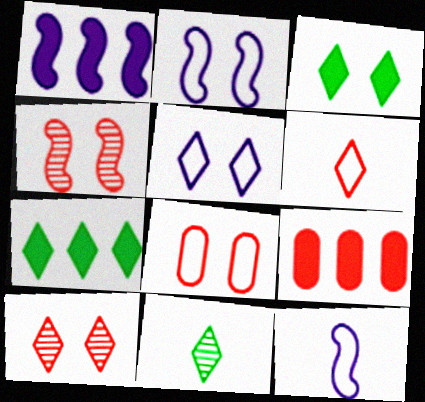[[1, 7, 9], 
[1, 8, 11], 
[2, 9, 11], 
[3, 5, 10], 
[4, 6, 9]]